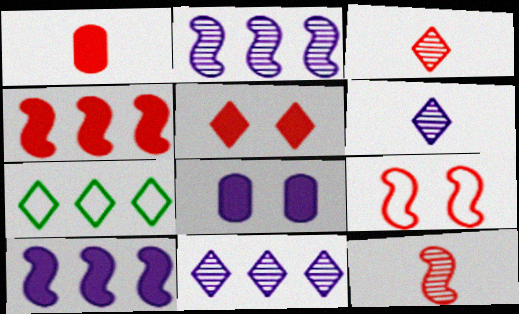[[1, 4, 5], 
[4, 9, 12], 
[5, 6, 7], 
[7, 8, 12]]